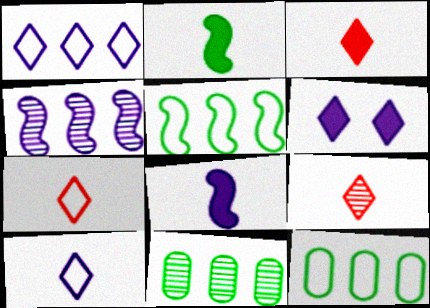[[3, 7, 9]]